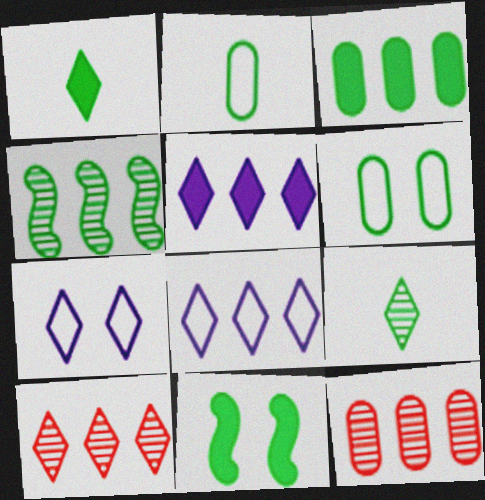[[1, 3, 11], 
[1, 4, 6], 
[1, 7, 10]]